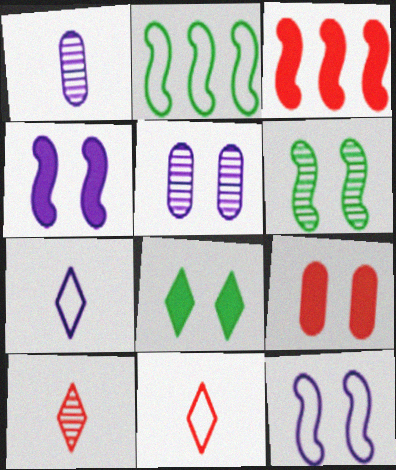[[4, 8, 9]]